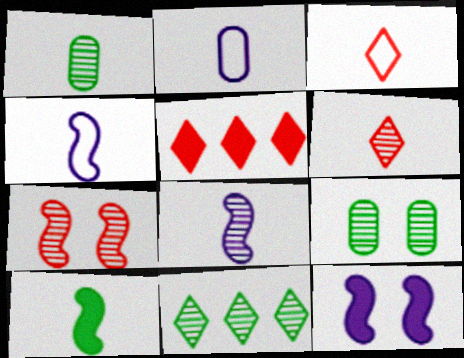[[1, 6, 8], 
[2, 6, 10], 
[4, 5, 9]]